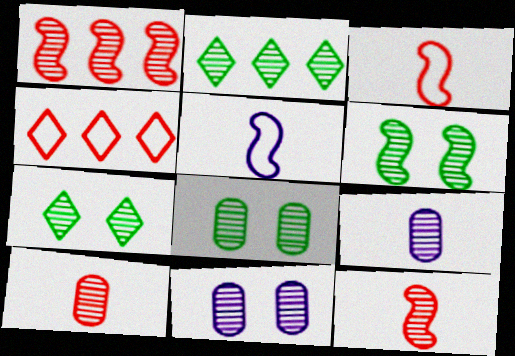[[1, 7, 9], 
[2, 11, 12], 
[6, 7, 8]]